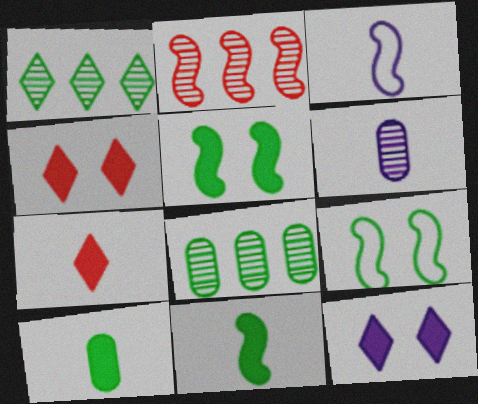[[1, 9, 10], 
[2, 3, 5], 
[3, 4, 8]]